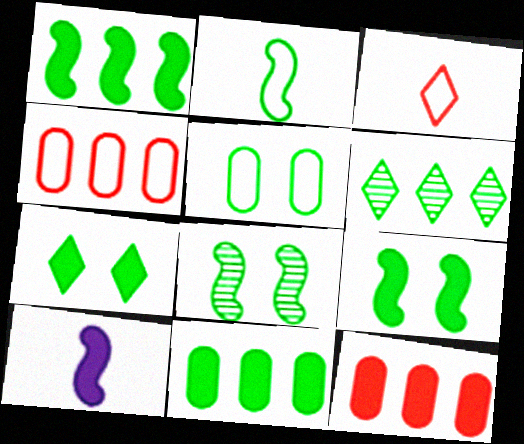[[1, 2, 8], 
[5, 7, 8], 
[7, 10, 12]]